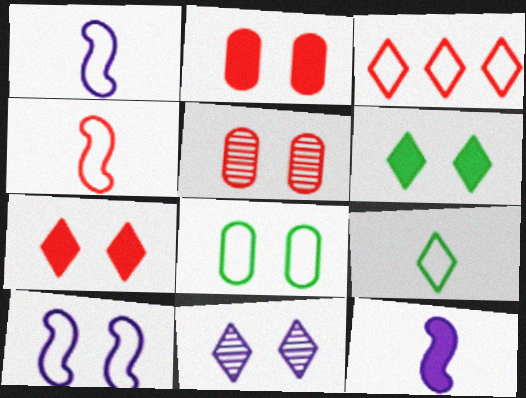[[1, 3, 8], 
[5, 6, 10]]